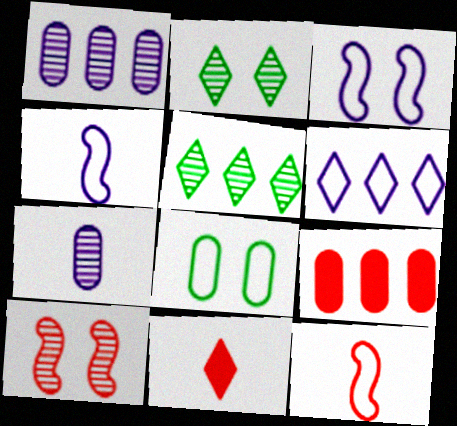[[2, 4, 9], 
[2, 6, 11], 
[5, 7, 10], 
[6, 8, 12], 
[7, 8, 9]]